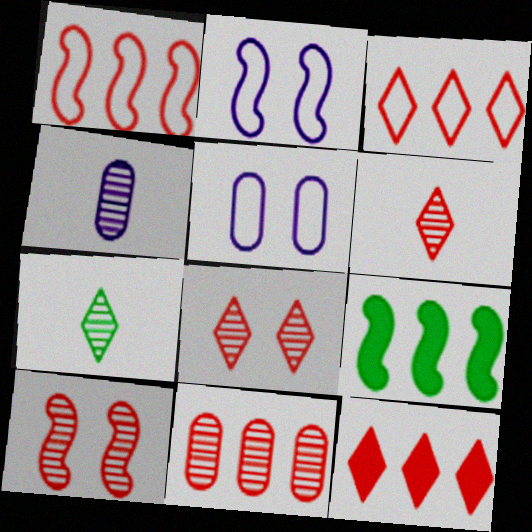[[1, 11, 12], 
[5, 6, 9], 
[6, 10, 11]]